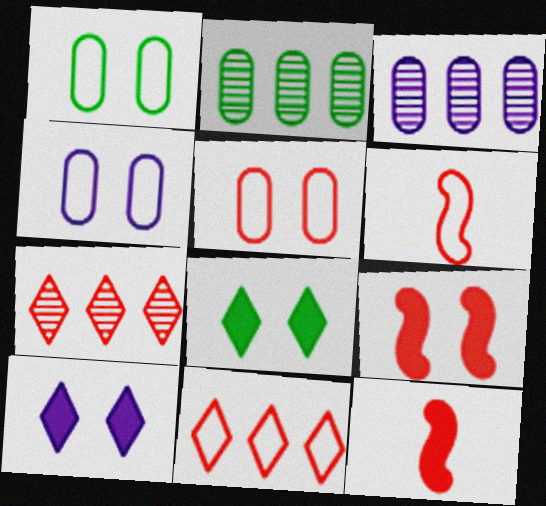[[1, 4, 5], 
[2, 6, 10], 
[3, 6, 8], 
[5, 6, 11], 
[5, 7, 12]]